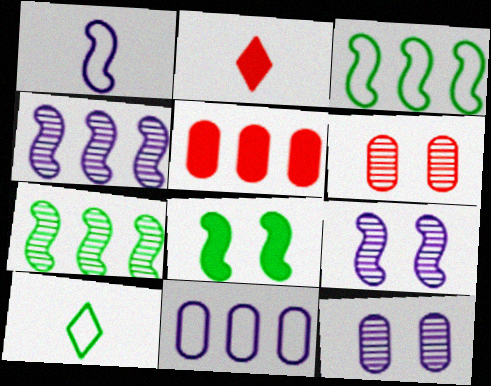[[2, 3, 12], 
[5, 9, 10]]